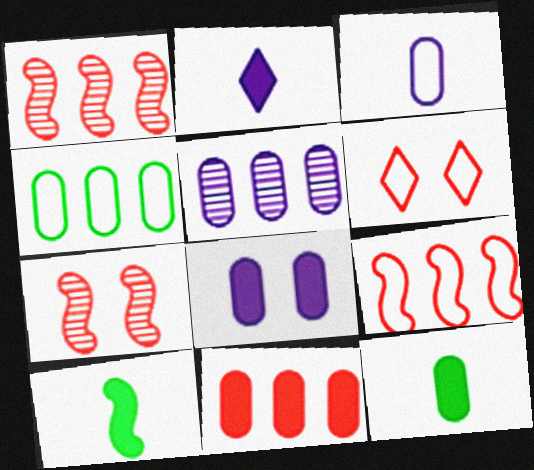[[2, 4, 7], 
[3, 5, 8], 
[4, 5, 11], 
[5, 6, 10], 
[8, 11, 12]]